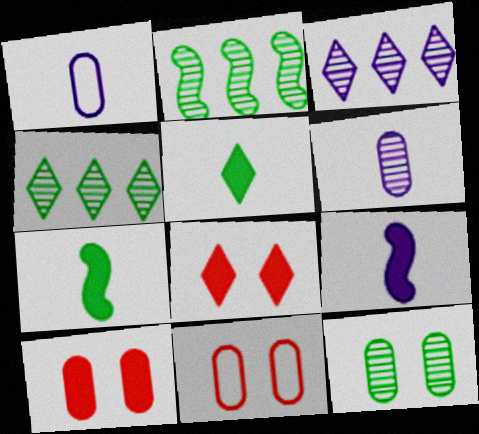[[1, 2, 8], 
[3, 7, 11], 
[4, 9, 11]]